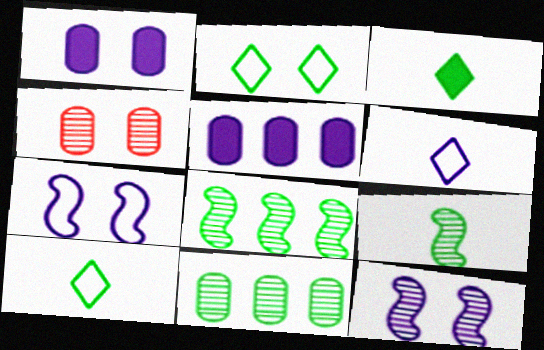[[5, 6, 12]]